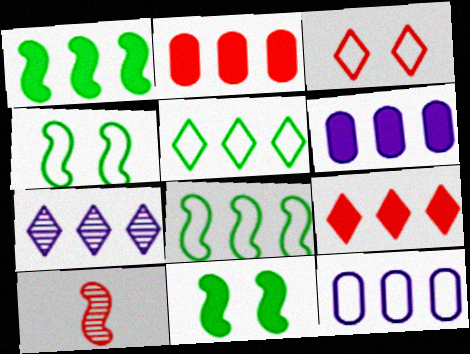[[1, 6, 9], 
[2, 3, 10], 
[2, 7, 8], 
[5, 7, 9]]